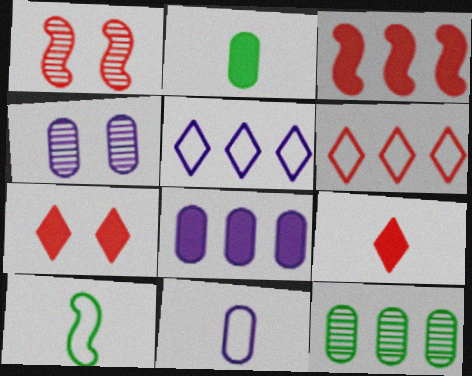[[1, 2, 5], 
[3, 5, 12], 
[4, 8, 11]]